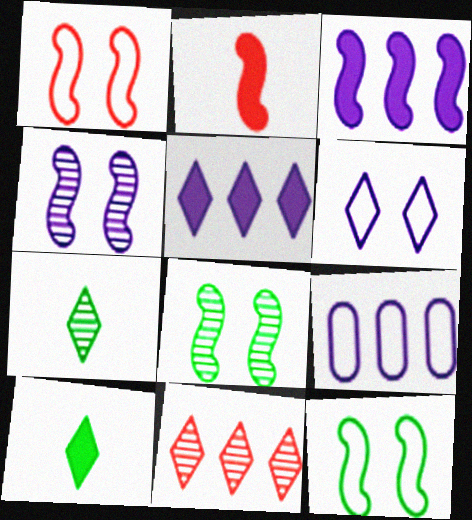[[6, 10, 11]]